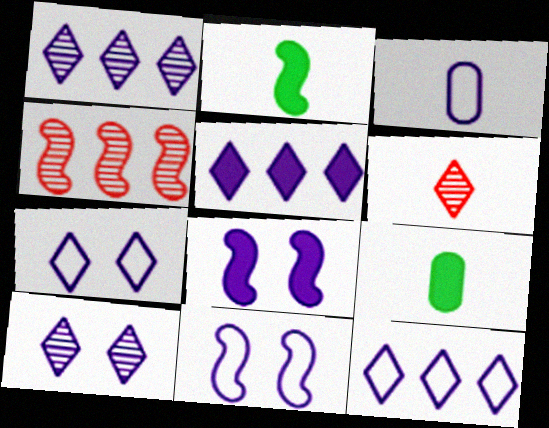[[1, 3, 8], 
[1, 5, 12], 
[2, 3, 6], 
[2, 4, 11], 
[3, 11, 12], 
[4, 7, 9]]